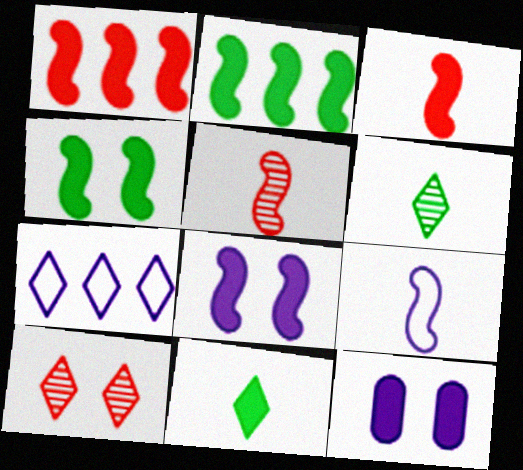[[1, 11, 12], 
[2, 3, 8], 
[7, 10, 11]]